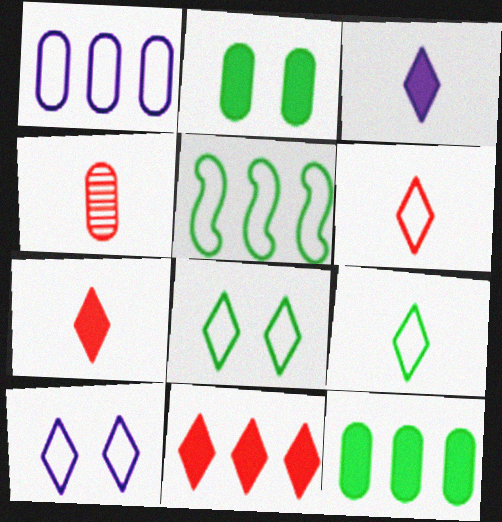[[1, 2, 4]]